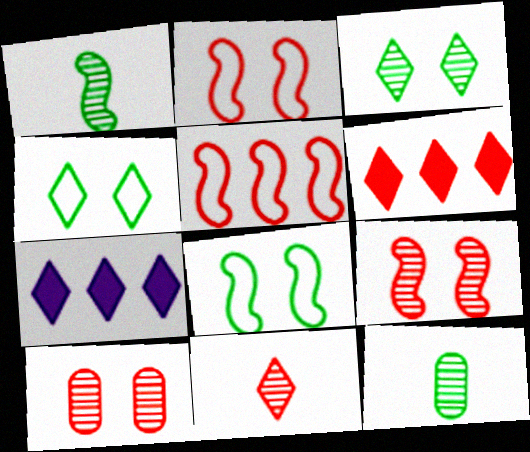[[2, 7, 12], 
[4, 7, 11]]